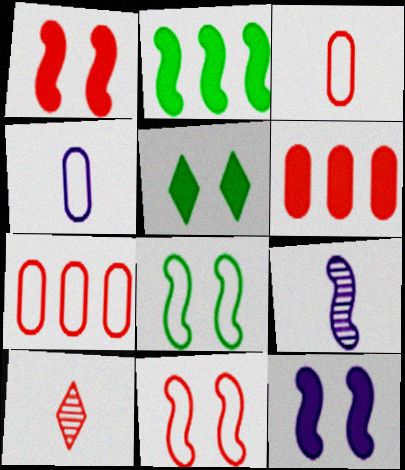[[1, 7, 10], 
[2, 9, 11], 
[5, 7, 9], 
[6, 10, 11]]